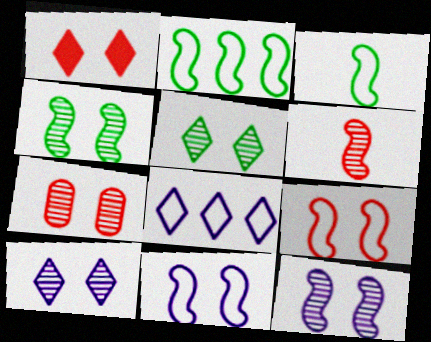[[1, 7, 9], 
[4, 7, 10], 
[5, 7, 12]]